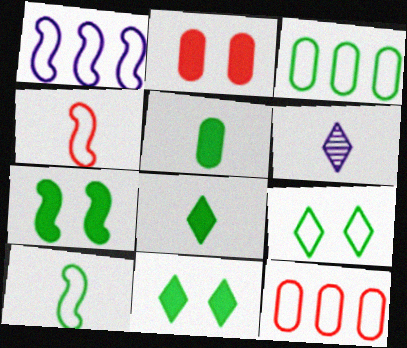[[3, 9, 10], 
[4, 5, 6], 
[6, 7, 12]]